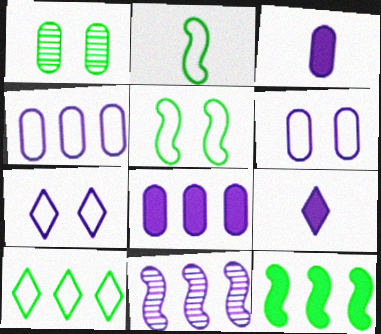[[3, 7, 11], 
[6, 9, 11]]